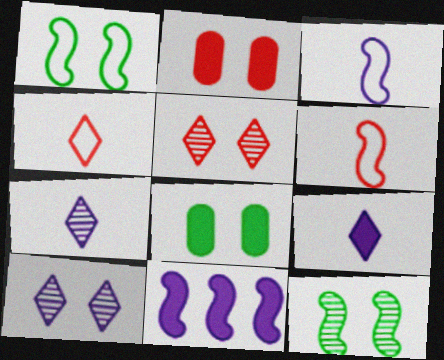[[1, 2, 10], 
[6, 11, 12]]